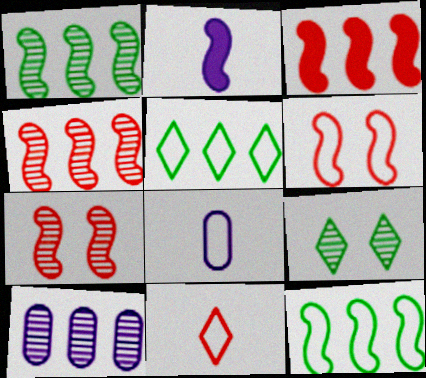[[1, 2, 6], 
[2, 7, 12], 
[3, 5, 10], 
[3, 8, 9], 
[5, 6, 8]]